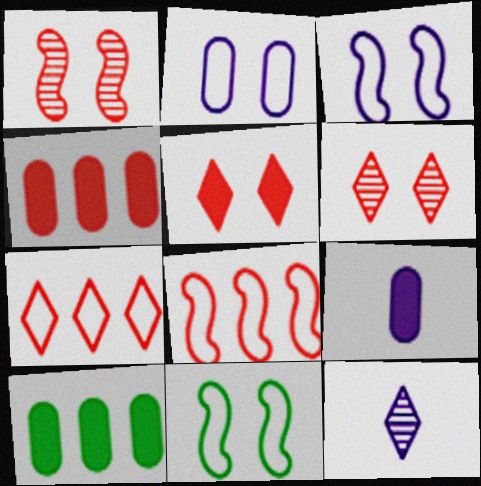[[4, 11, 12]]